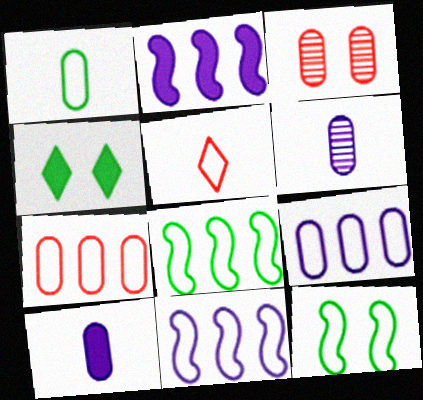[[5, 9, 12]]